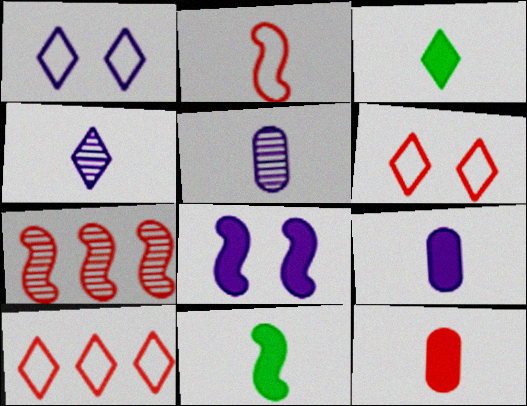[[2, 3, 5], 
[6, 7, 12]]